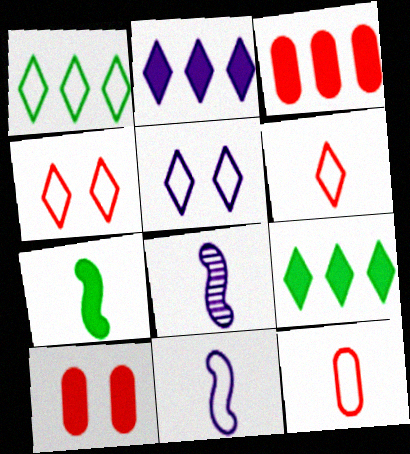[[1, 5, 6], 
[1, 8, 10], 
[2, 7, 10]]